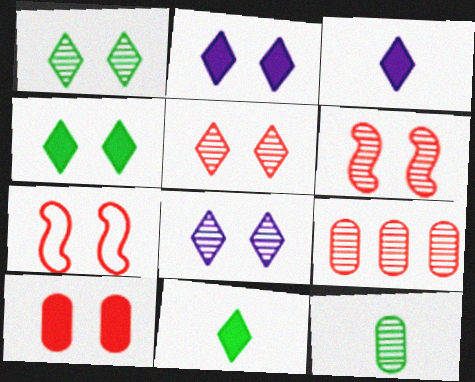[[1, 5, 8], 
[5, 7, 10]]